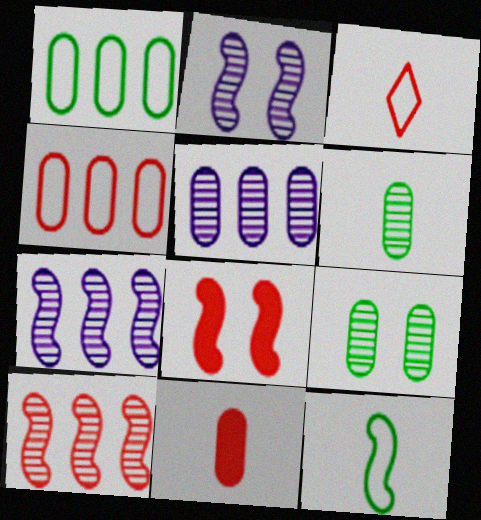[[7, 8, 12]]